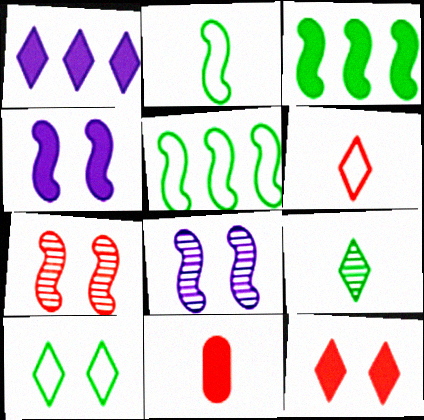[]